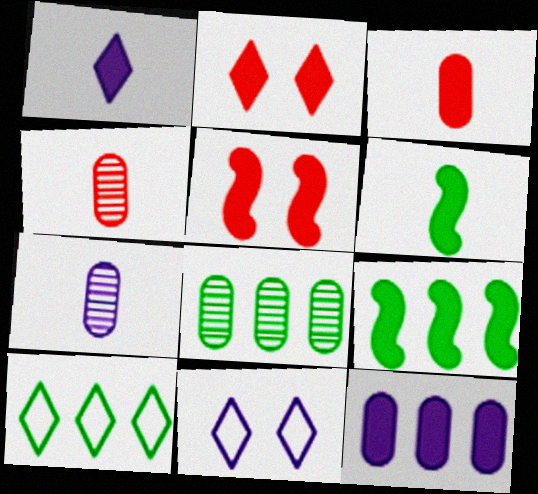[[1, 3, 6], 
[2, 6, 12], 
[4, 9, 11], 
[5, 7, 10], 
[8, 9, 10]]